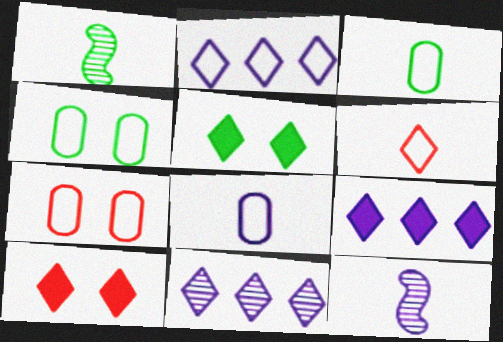[[1, 7, 9], 
[2, 9, 11], 
[5, 6, 11]]